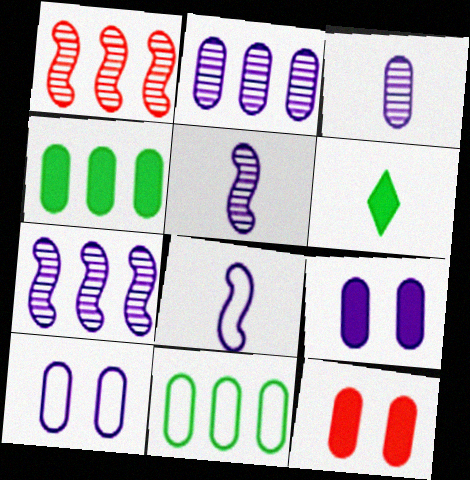[[1, 6, 10], 
[3, 11, 12]]